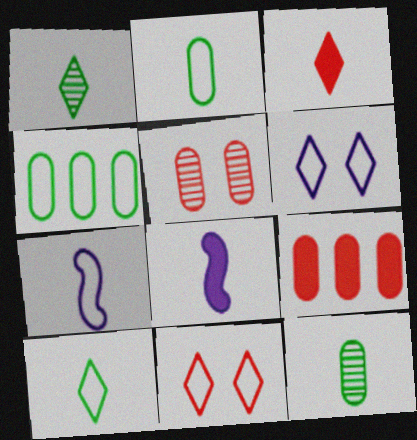[[3, 7, 12], 
[4, 7, 11]]